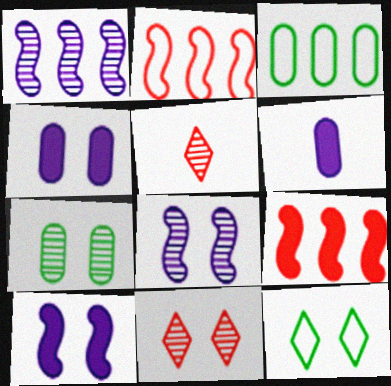[[1, 5, 7], 
[3, 5, 10], 
[7, 8, 11]]